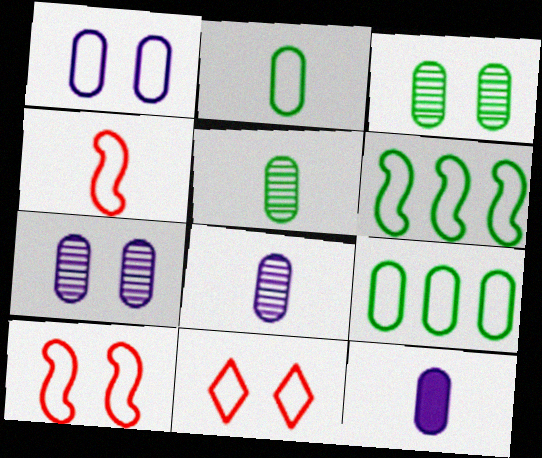[]